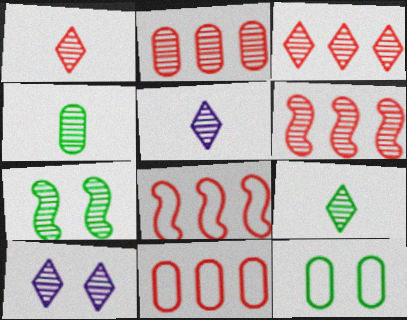[[1, 5, 9], 
[2, 3, 6], 
[2, 5, 7], 
[3, 9, 10], 
[4, 6, 10]]